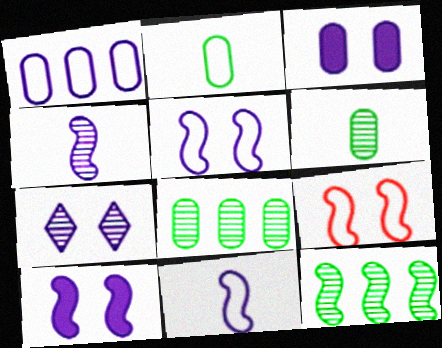[[3, 5, 7]]